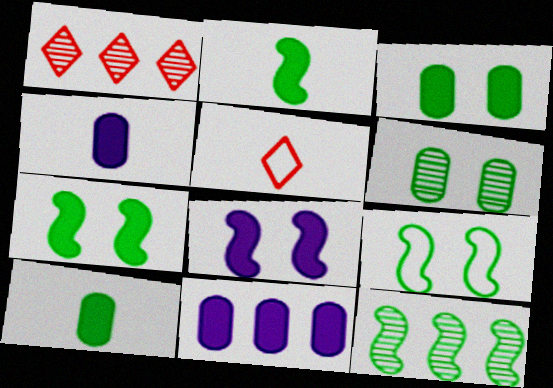[[1, 4, 9], 
[2, 9, 12]]